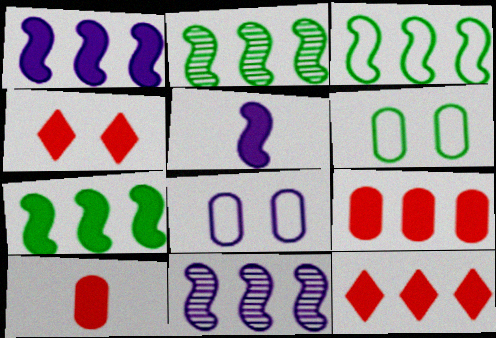[[2, 3, 7]]